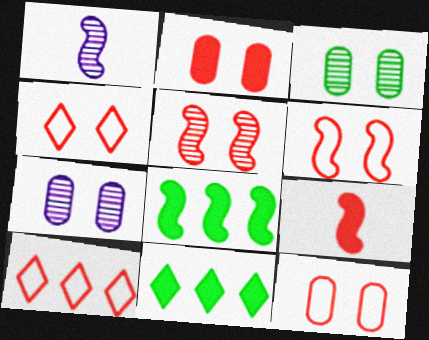[[1, 6, 8], 
[1, 11, 12], 
[2, 4, 5], 
[4, 6, 12]]